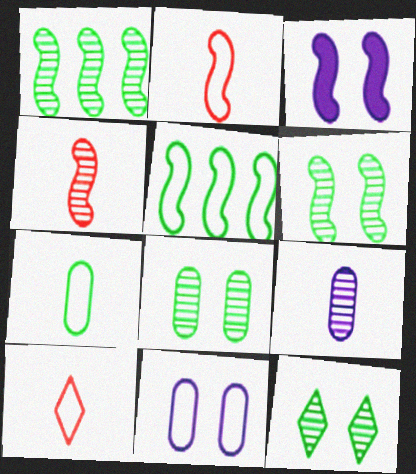[[1, 2, 3], 
[3, 4, 5], 
[5, 10, 11], 
[6, 8, 12]]